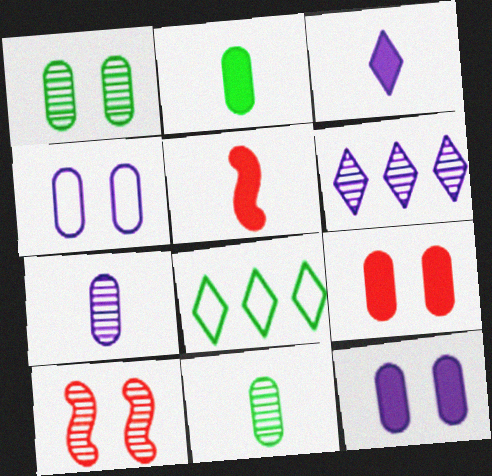[[1, 4, 9], 
[2, 3, 5], 
[6, 10, 11]]